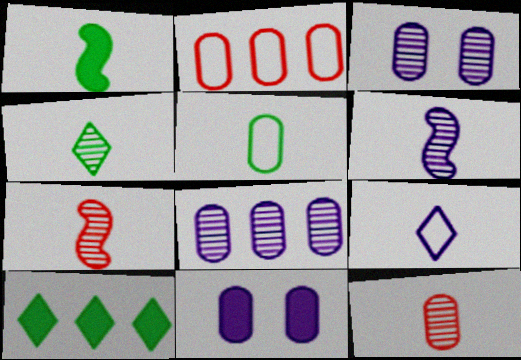[[1, 4, 5], 
[1, 9, 12], 
[4, 6, 12]]